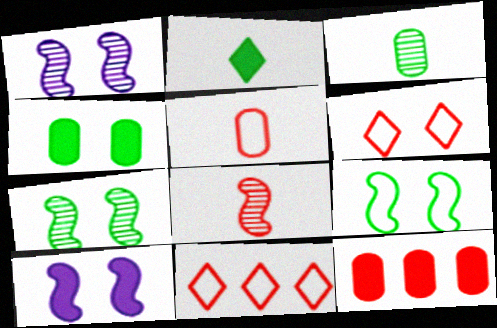[[1, 4, 6], 
[2, 10, 12], 
[3, 10, 11], 
[6, 8, 12]]